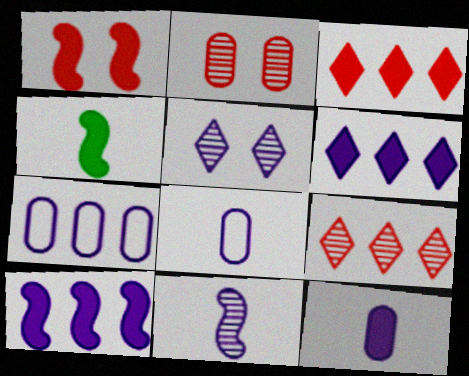[[1, 4, 10], 
[5, 8, 10]]